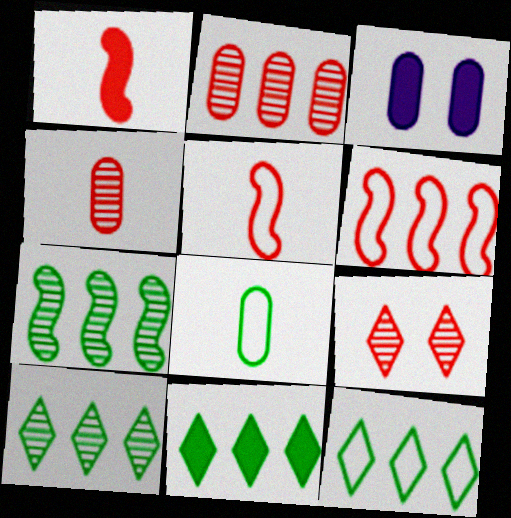[[1, 3, 11], 
[2, 3, 8], 
[3, 5, 10], 
[10, 11, 12]]